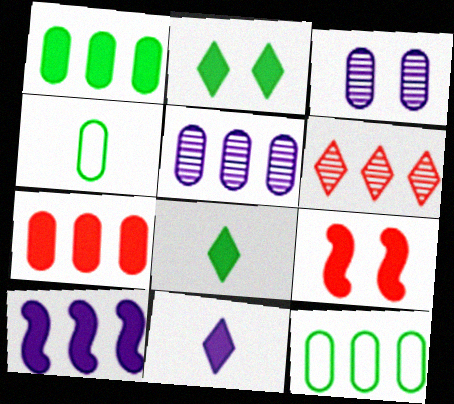[[1, 9, 11], 
[3, 4, 7], 
[5, 7, 12], 
[6, 10, 12]]